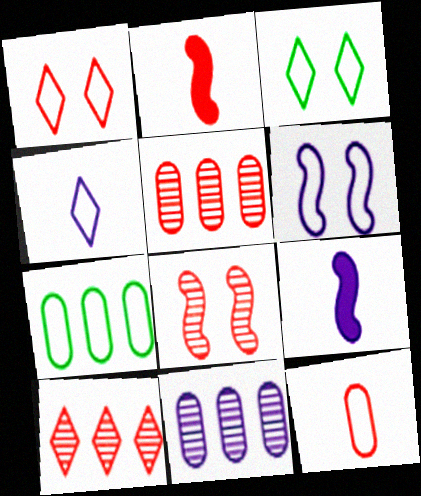[[1, 2, 5], 
[2, 3, 11], 
[3, 5, 9]]